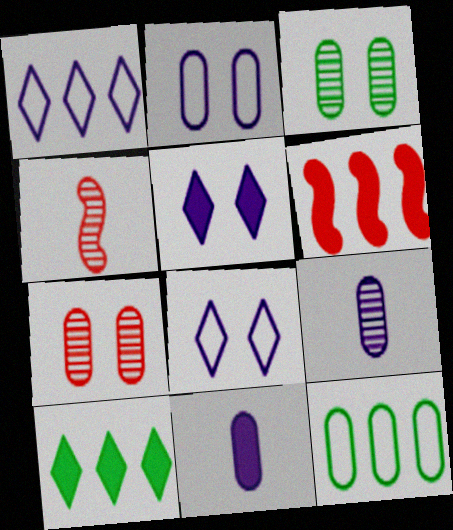[[2, 4, 10], 
[4, 5, 12], 
[7, 11, 12]]